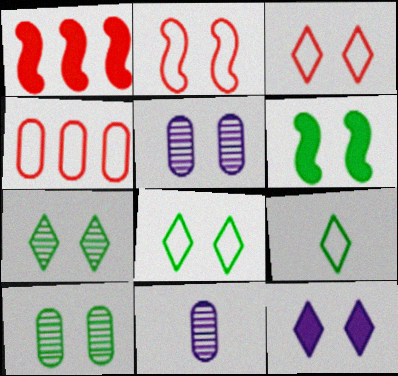[[1, 5, 9], 
[1, 8, 11], 
[2, 10, 12], 
[3, 5, 6], 
[3, 7, 12], 
[6, 8, 10]]